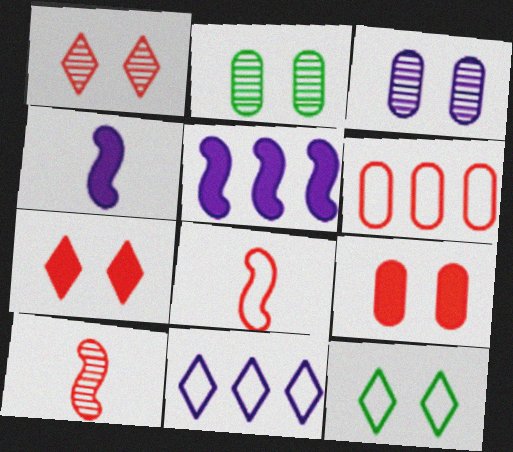[[3, 4, 11], 
[6, 7, 10]]